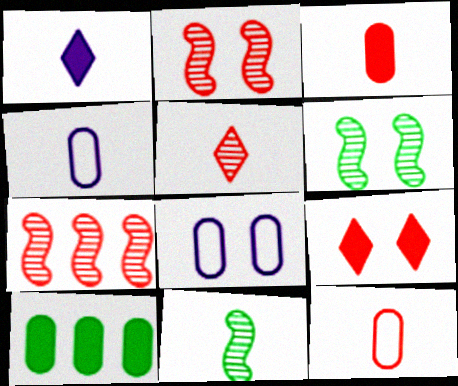[[1, 11, 12], 
[6, 8, 9], 
[7, 9, 12]]